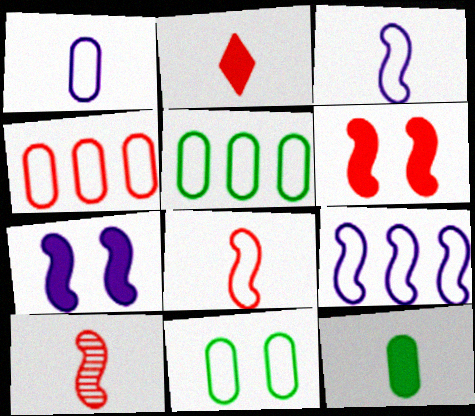[[1, 4, 11]]